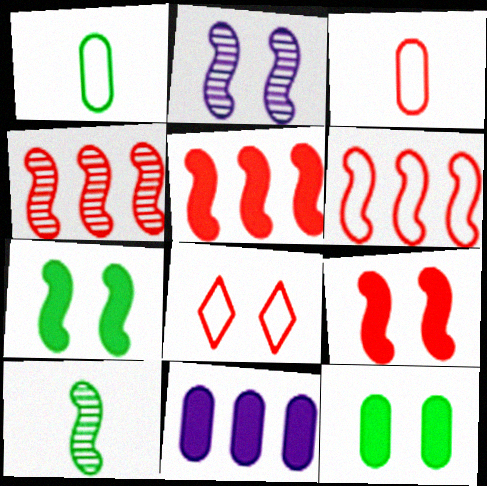[[2, 4, 10], 
[2, 8, 12], 
[3, 6, 8], 
[4, 5, 6], 
[8, 10, 11]]